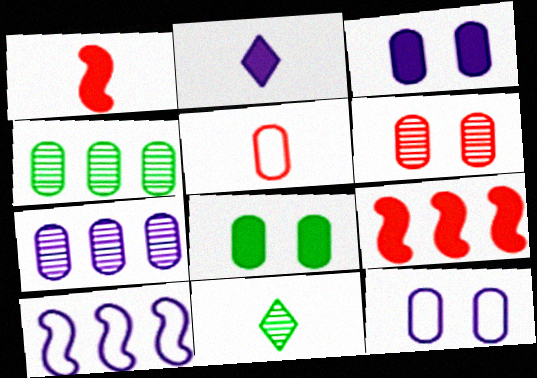[[2, 8, 9], 
[3, 4, 5], 
[5, 7, 8], 
[6, 8, 12], 
[9, 11, 12]]